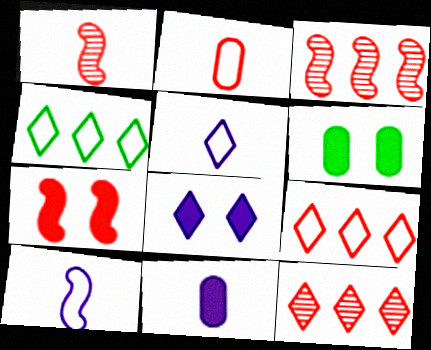[[2, 7, 12], 
[3, 5, 6], 
[6, 7, 8], 
[6, 10, 12]]